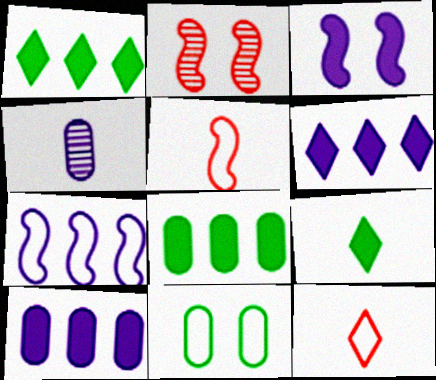[[4, 5, 9], 
[7, 11, 12]]